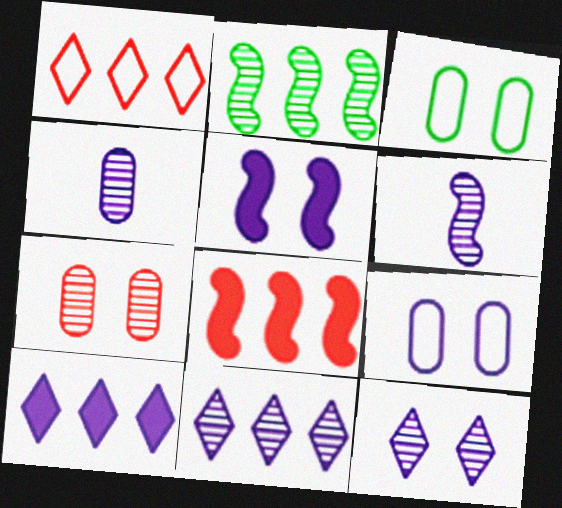[[5, 9, 12], 
[6, 9, 10]]